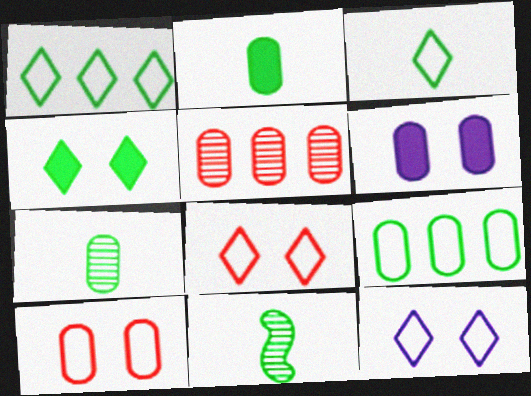[[2, 3, 11], 
[4, 9, 11]]